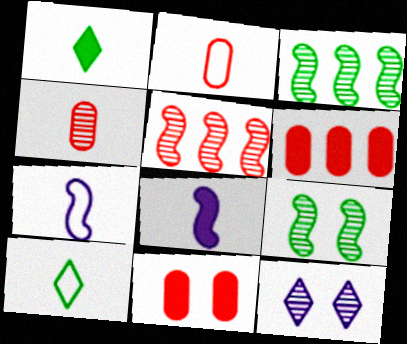[[1, 4, 7], 
[2, 7, 10], 
[3, 4, 12], 
[4, 8, 10]]